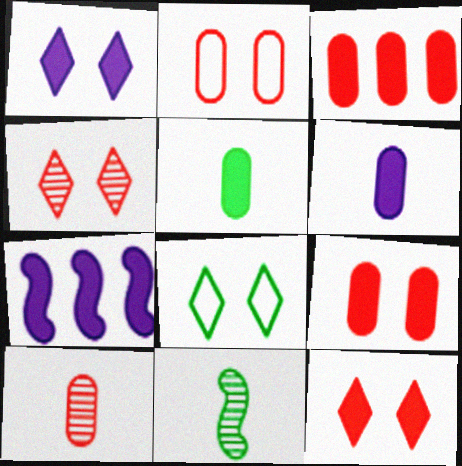[[1, 4, 8], 
[1, 6, 7], 
[2, 3, 10], 
[5, 7, 12], 
[7, 8, 10]]